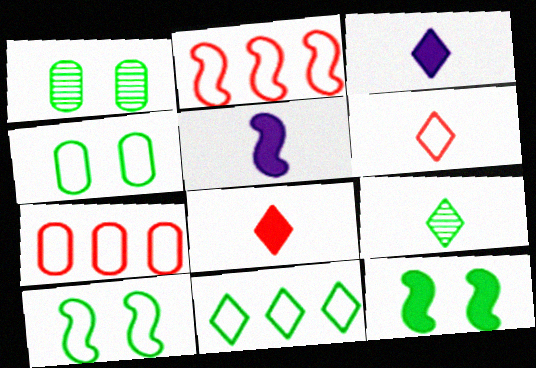[[1, 2, 3], 
[3, 6, 9]]